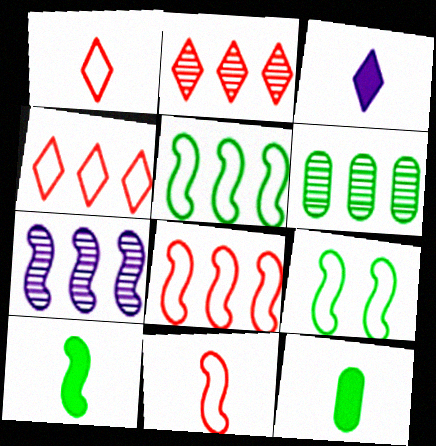[[2, 6, 7]]